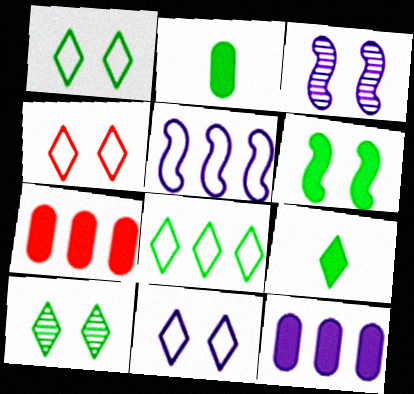[[1, 4, 11], 
[8, 9, 10]]